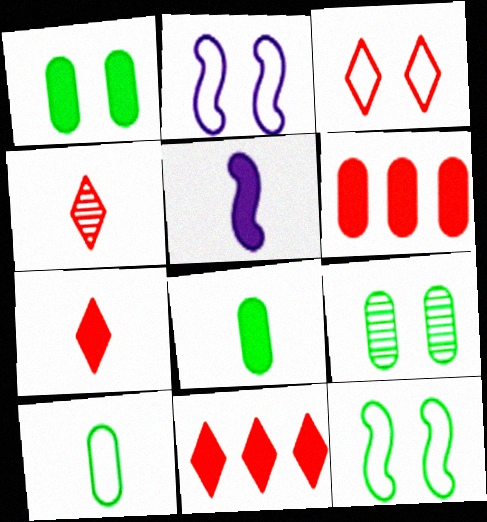[[1, 5, 11], 
[3, 4, 11], 
[4, 5, 10], 
[5, 7, 8]]